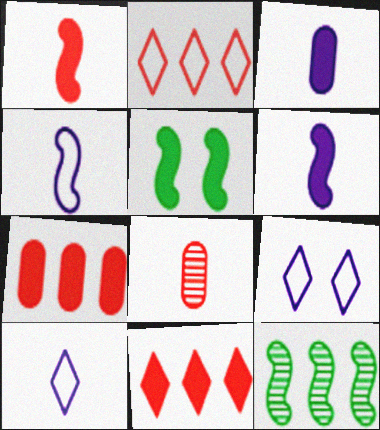[[3, 5, 11]]